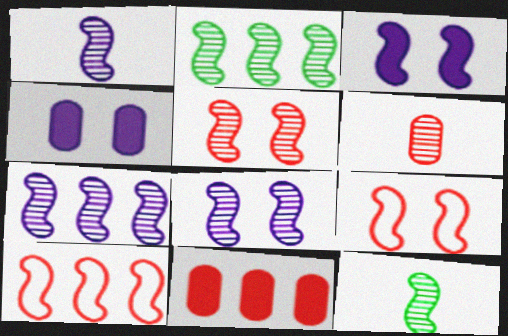[[1, 2, 5], 
[1, 7, 8], 
[3, 10, 12], 
[5, 7, 12]]